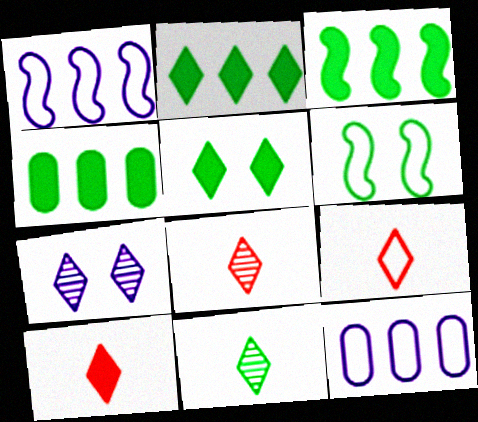[[2, 3, 4], 
[2, 7, 9], 
[4, 6, 11], 
[6, 9, 12], 
[8, 9, 10]]